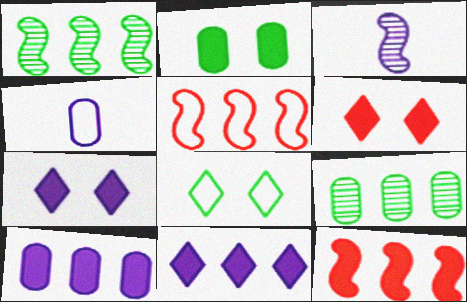[[1, 4, 6], 
[4, 5, 8], 
[5, 9, 11]]